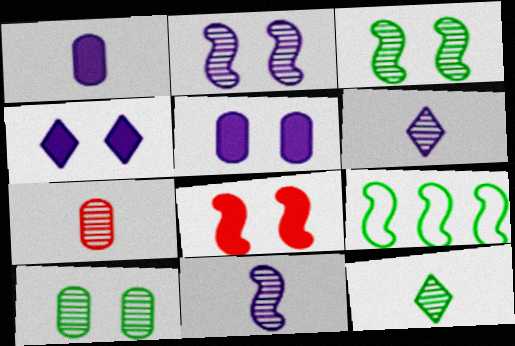[[4, 7, 9], 
[7, 11, 12], 
[8, 9, 11]]